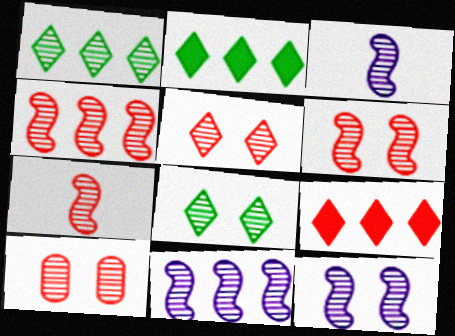[[1, 3, 10], 
[3, 11, 12], 
[4, 6, 7], 
[5, 6, 10], 
[8, 10, 12]]